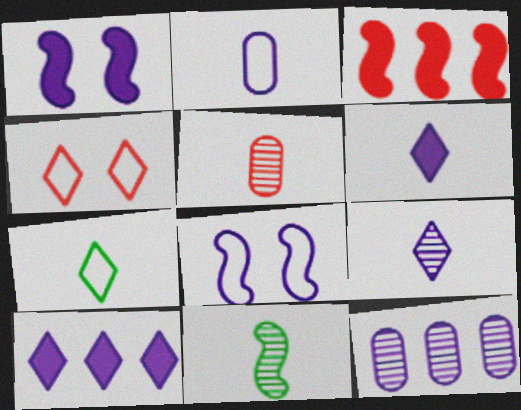[[3, 4, 5], 
[3, 8, 11], 
[5, 9, 11], 
[6, 8, 12]]